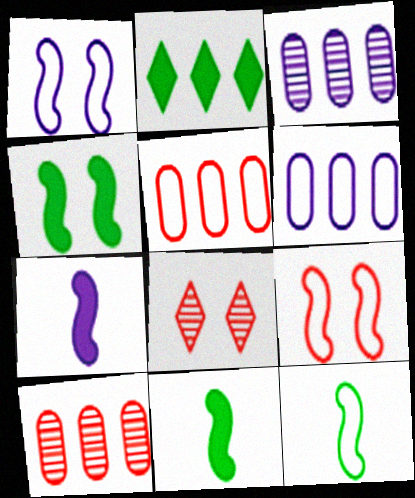[[6, 8, 11]]